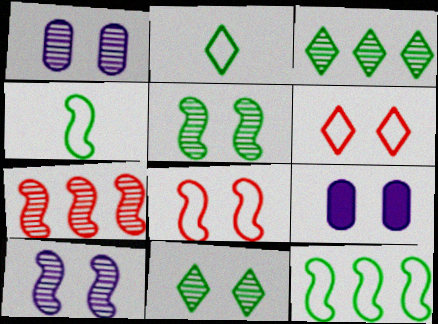[[2, 7, 9], 
[5, 6, 9], 
[8, 9, 11]]